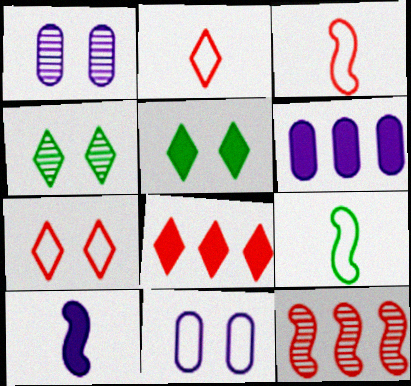[[1, 8, 9], 
[3, 4, 6]]